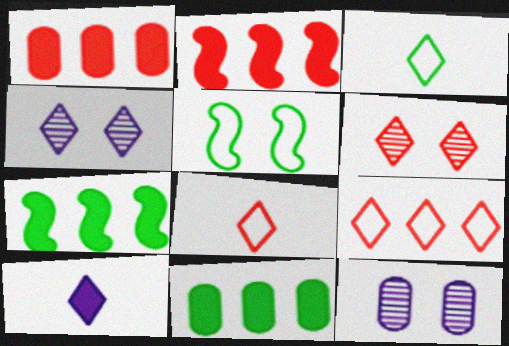[[2, 3, 12], 
[7, 8, 12]]